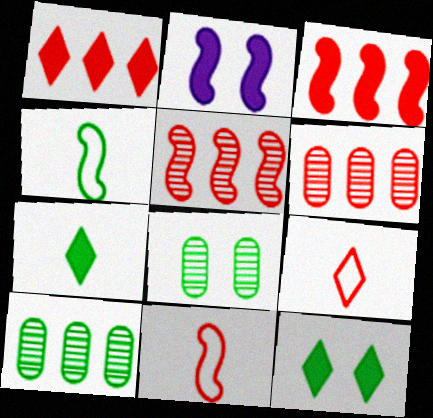[[2, 4, 5], 
[2, 9, 10], 
[4, 10, 12]]